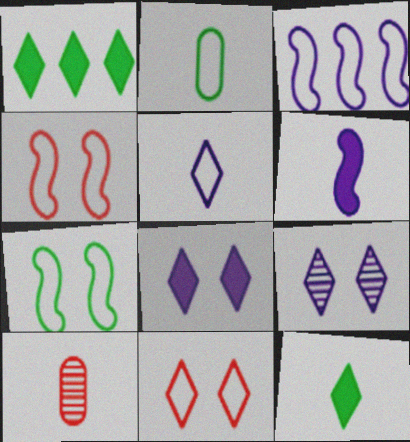[[2, 3, 11]]